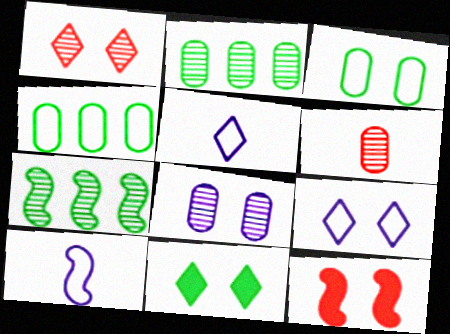[[1, 9, 11], 
[2, 5, 12], 
[2, 6, 8], 
[7, 10, 12]]